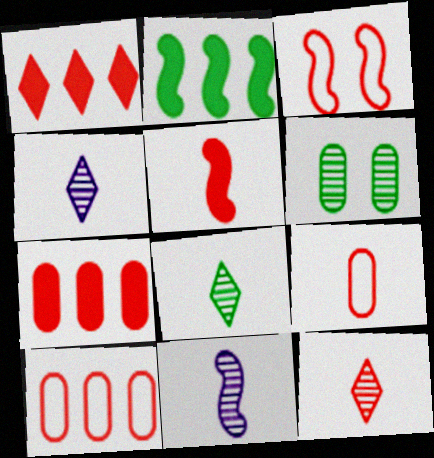[[2, 3, 11], 
[3, 7, 12], 
[4, 8, 12], 
[5, 9, 12]]